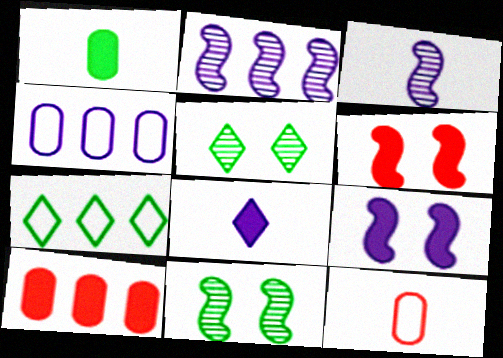[[1, 7, 11], 
[2, 7, 10]]